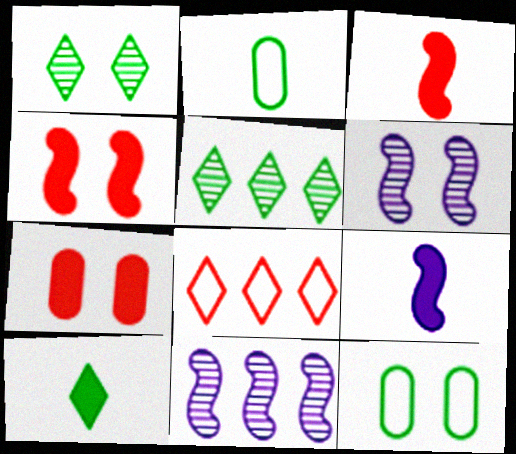[]